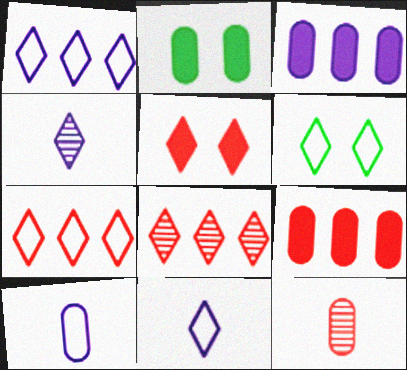[[6, 7, 11]]